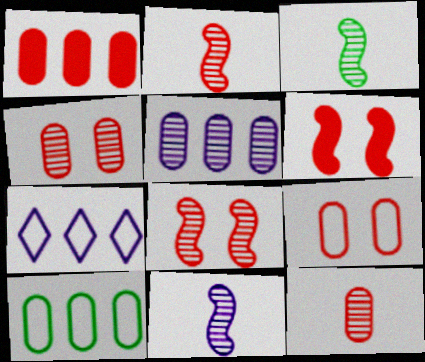[[1, 5, 10], 
[1, 9, 12], 
[2, 3, 11]]